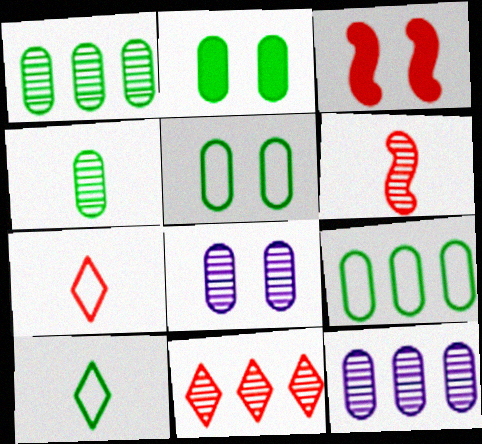[[2, 4, 9], 
[3, 10, 12]]